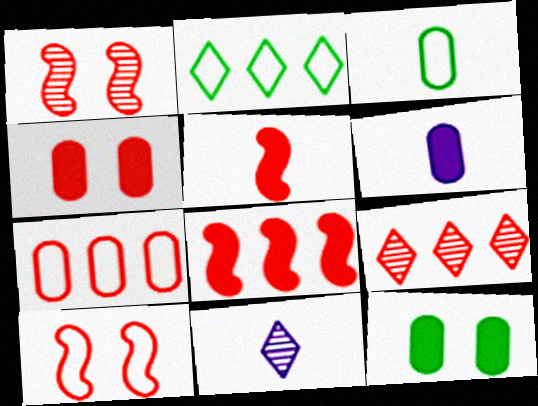[[1, 2, 6], 
[3, 5, 11], 
[7, 8, 9]]